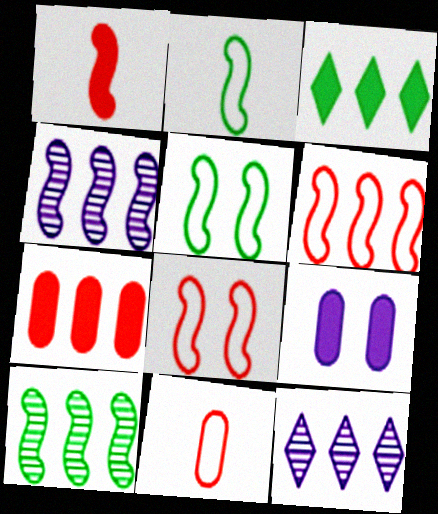[[1, 3, 9], 
[1, 4, 5]]